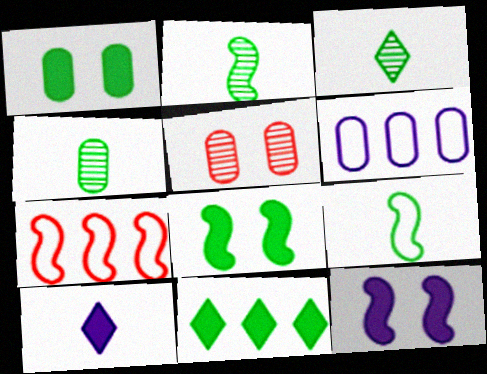[[2, 3, 4], 
[2, 7, 12]]